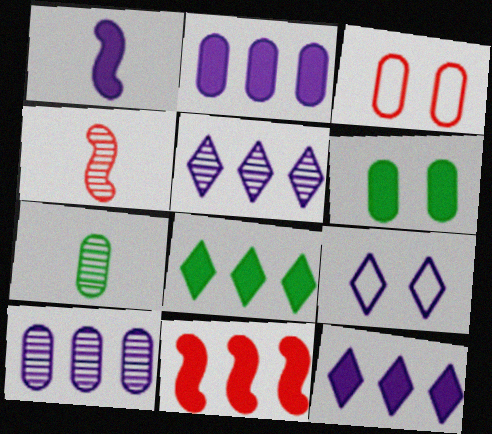[[1, 9, 10], 
[2, 3, 7], 
[2, 8, 11], 
[7, 9, 11]]